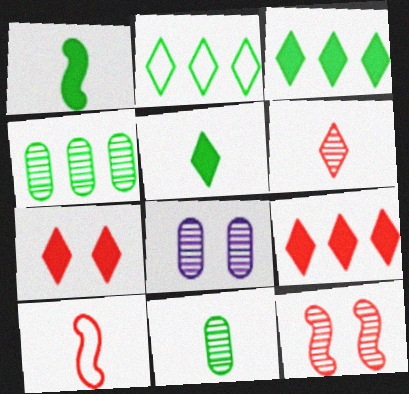[[3, 8, 10]]